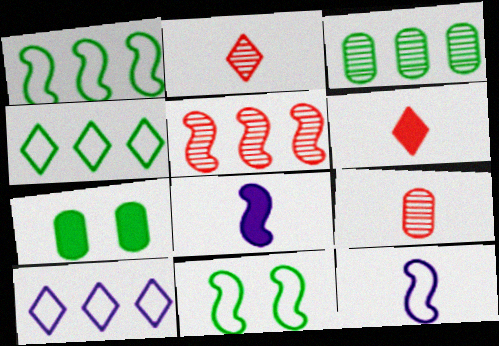[[5, 8, 11]]